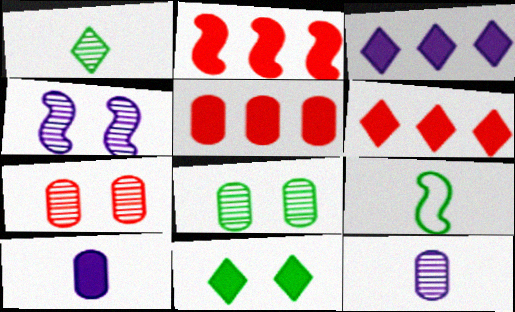[[2, 4, 9], 
[2, 5, 6], 
[2, 10, 11], 
[3, 7, 9]]